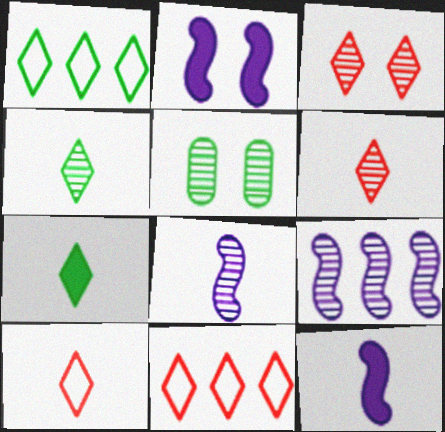[[5, 6, 9], 
[5, 11, 12]]